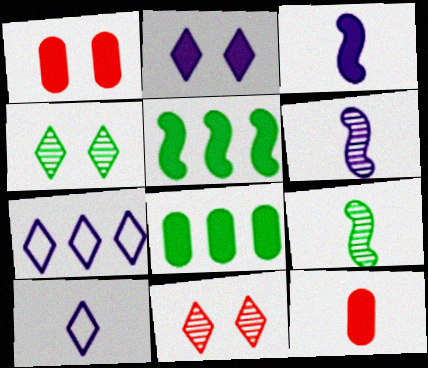[[1, 7, 9], 
[2, 5, 12], 
[9, 10, 12]]